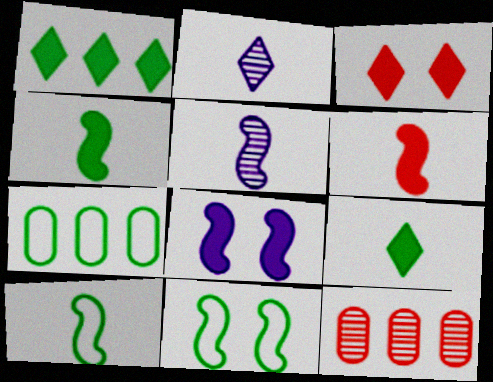[[3, 5, 7], 
[5, 6, 10]]